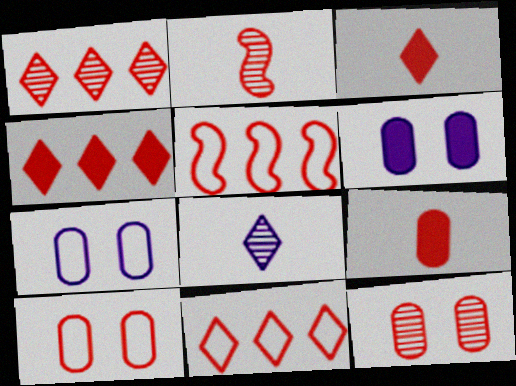[[1, 2, 12], 
[1, 4, 11], 
[2, 4, 10], 
[3, 5, 12]]